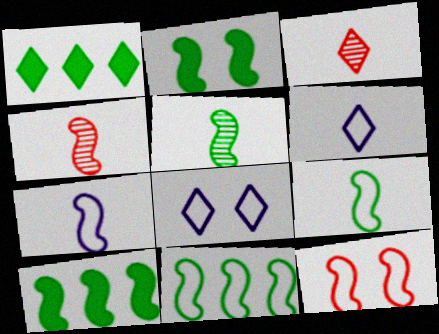[[1, 3, 8], 
[2, 5, 11], 
[7, 11, 12]]